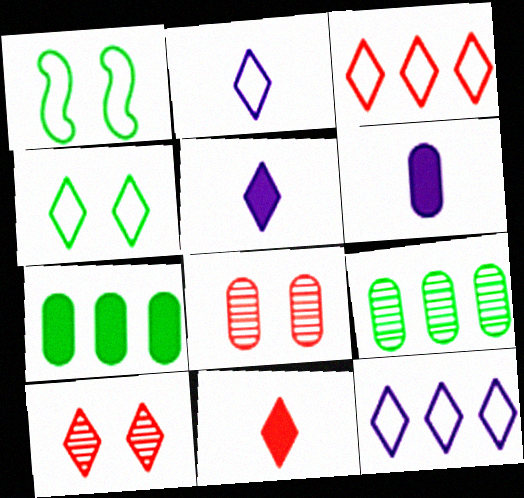[[2, 3, 4], 
[3, 10, 11]]